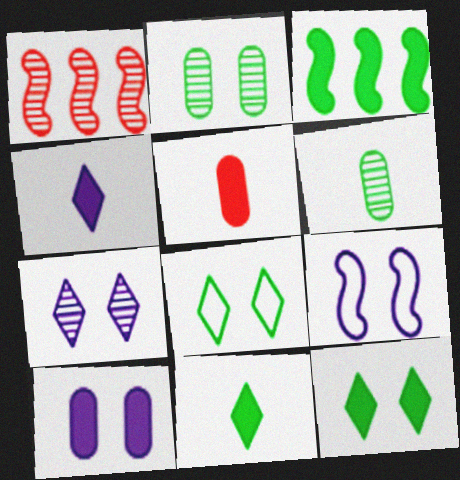[[1, 6, 7], 
[3, 6, 8], 
[7, 9, 10]]